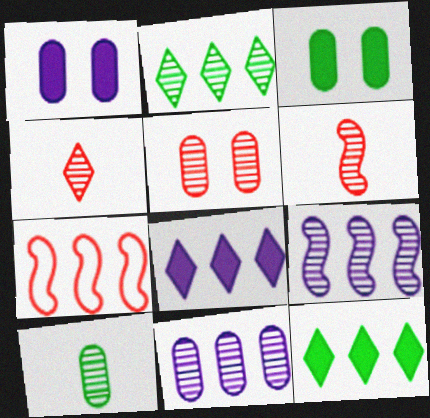[[5, 10, 11], 
[7, 11, 12]]